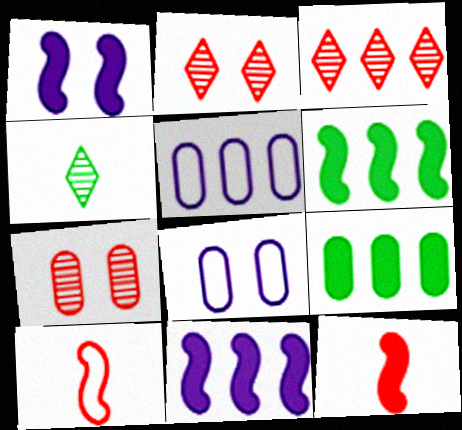[[1, 6, 12], 
[3, 5, 6]]